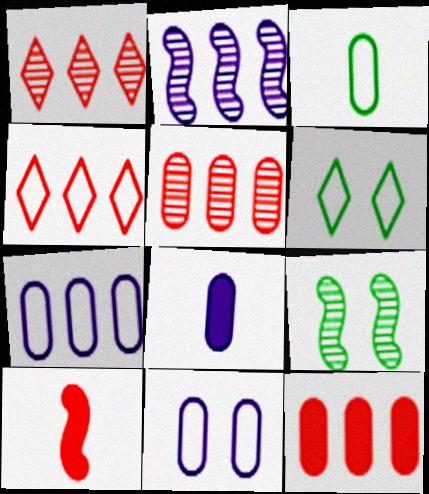[[4, 8, 9]]